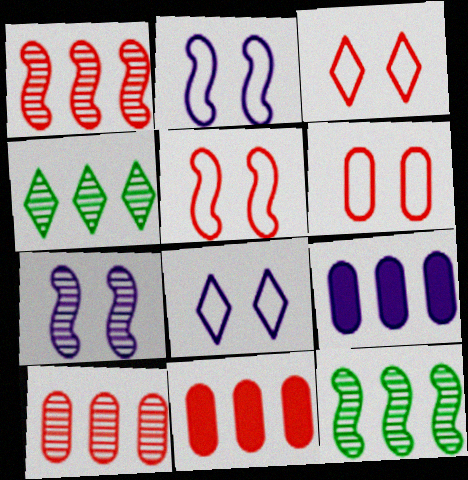[[3, 5, 6]]